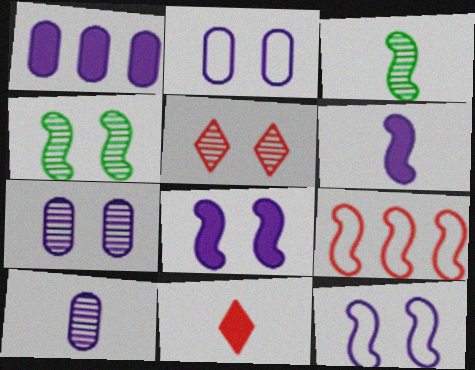[[1, 2, 10], 
[3, 8, 9], 
[4, 5, 7], 
[4, 6, 9]]